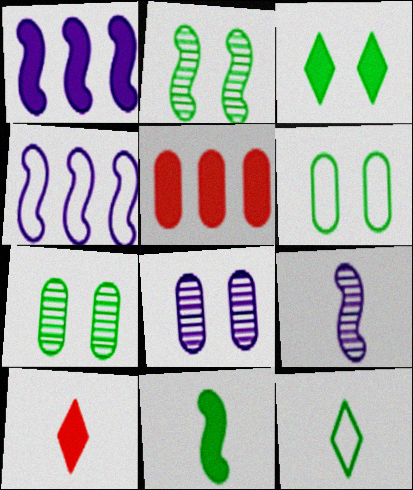[[2, 3, 6], 
[4, 7, 10]]